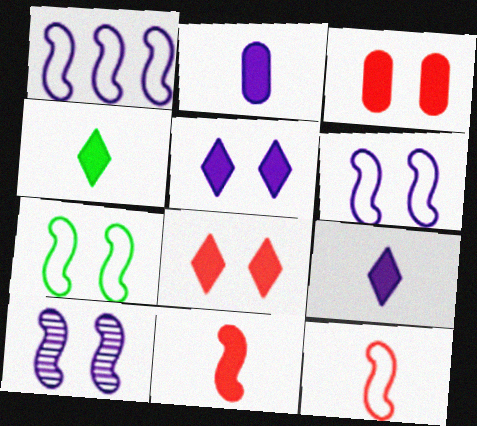[[1, 7, 12], 
[2, 4, 11]]